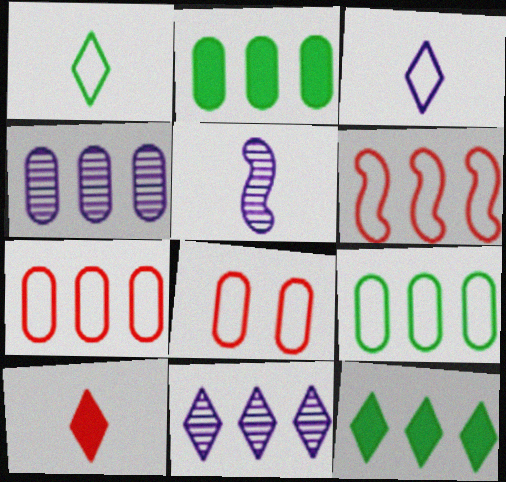[[2, 4, 7], 
[2, 6, 11], 
[4, 6, 12], 
[5, 8, 12]]